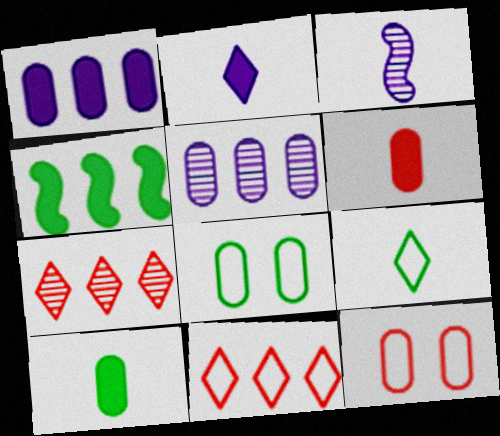[[3, 6, 9], 
[4, 5, 11], 
[5, 6, 8], 
[5, 10, 12]]